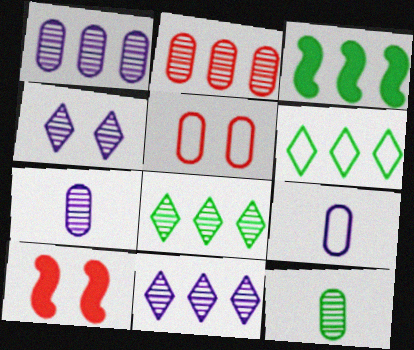[[6, 7, 10], 
[8, 9, 10]]